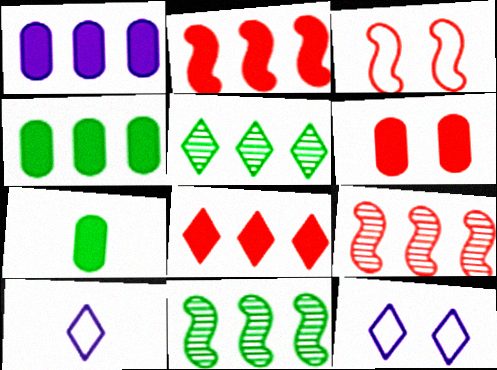[[1, 6, 7], 
[6, 10, 11], 
[7, 9, 12]]